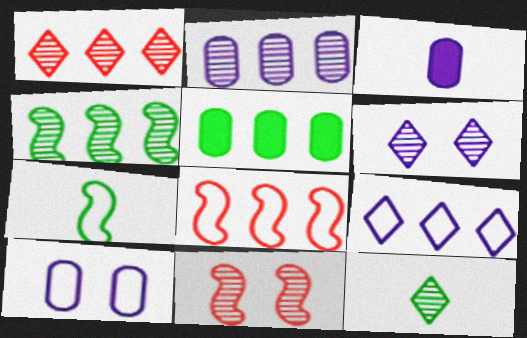[[1, 2, 4], 
[1, 6, 12], 
[2, 3, 10], 
[2, 11, 12]]